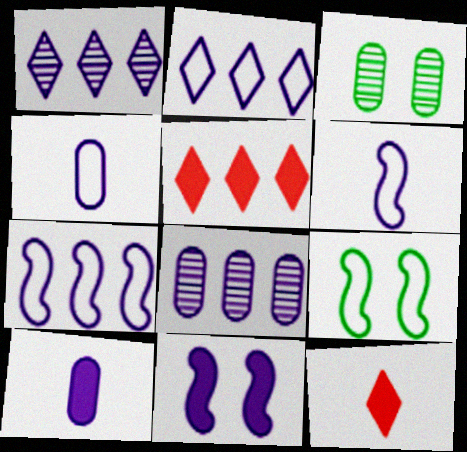[[1, 4, 11], 
[3, 5, 6], 
[3, 7, 12], 
[8, 9, 12]]